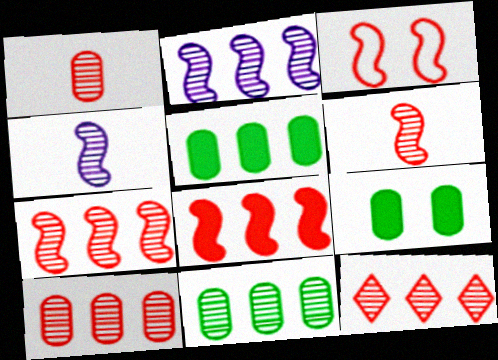[[2, 11, 12], 
[3, 6, 8], 
[7, 10, 12]]